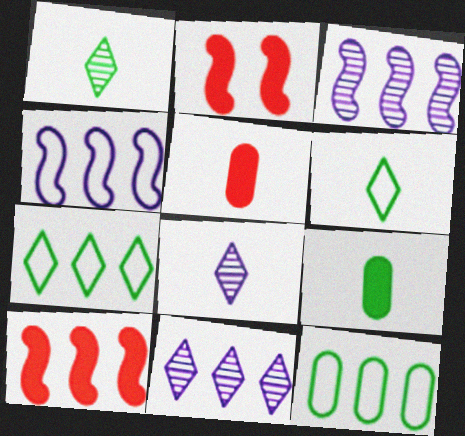[[2, 8, 12], 
[10, 11, 12]]